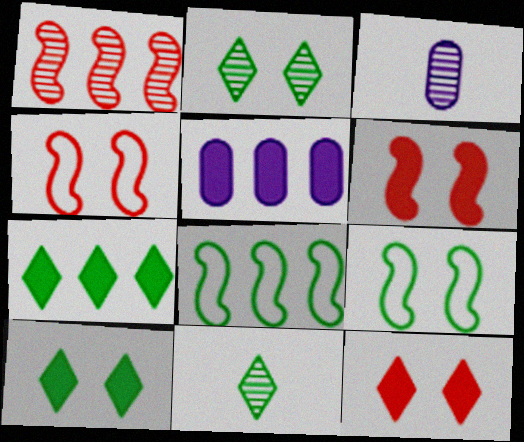[[1, 2, 3], 
[3, 4, 7], 
[3, 8, 12], 
[4, 5, 11]]